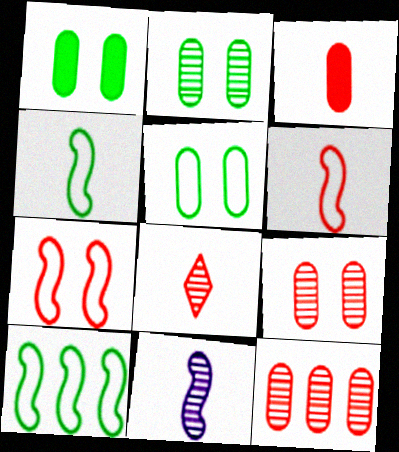[[1, 2, 5], 
[3, 6, 8]]